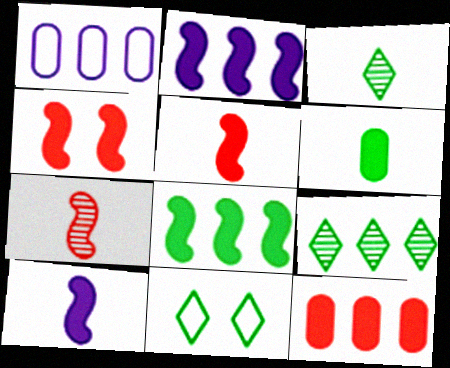[[1, 3, 4], 
[4, 8, 10]]